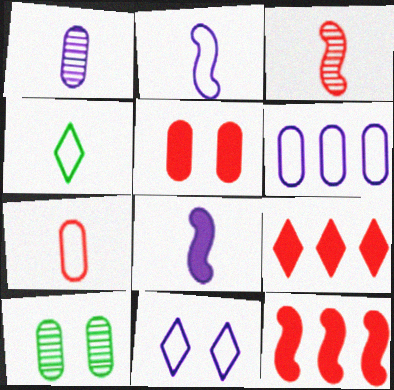[[2, 4, 7], 
[2, 6, 11], 
[2, 9, 10]]